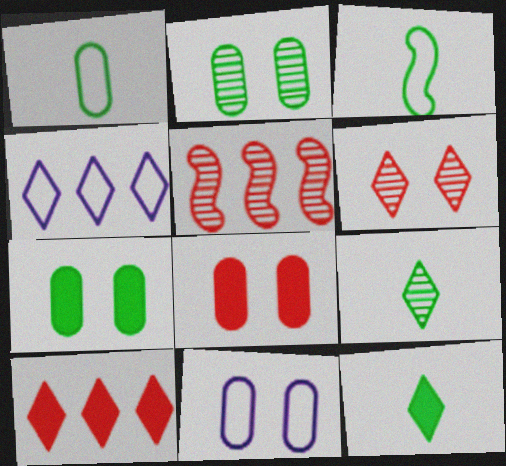[[2, 8, 11], 
[4, 6, 12], 
[5, 11, 12]]